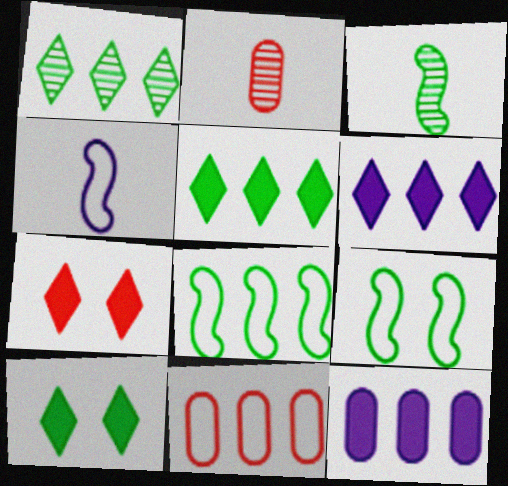[[2, 6, 9]]